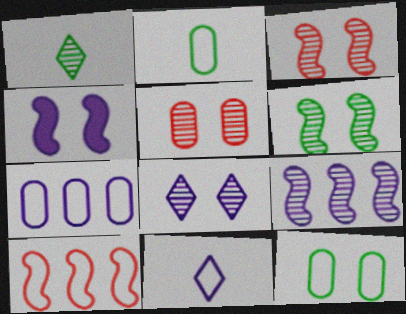[[1, 5, 9], 
[5, 6, 8], 
[10, 11, 12]]